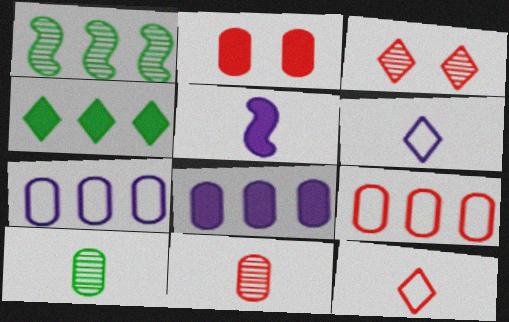[[1, 2, 6], 
[2, 4, 5], 
[2, 7, 10], 
[2, 9, 11], 
[3, 4, 6], 
[5, 10, 12]]